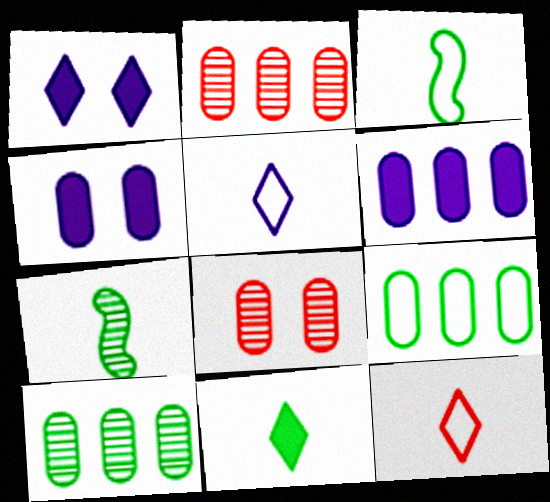[[1, 2, 3], 
[2, 6, 9]]